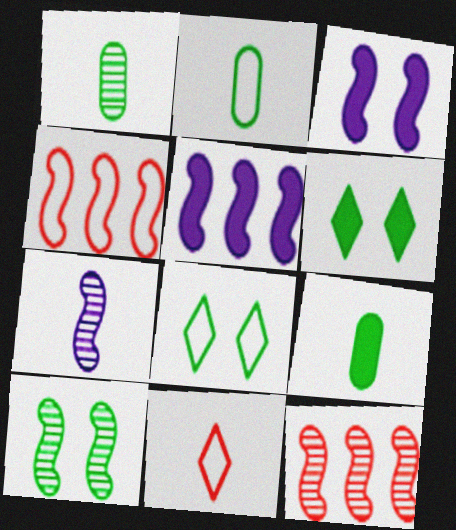[[1, 2, 9], 
[7, 9, 11], 
[7, 10, 12]]